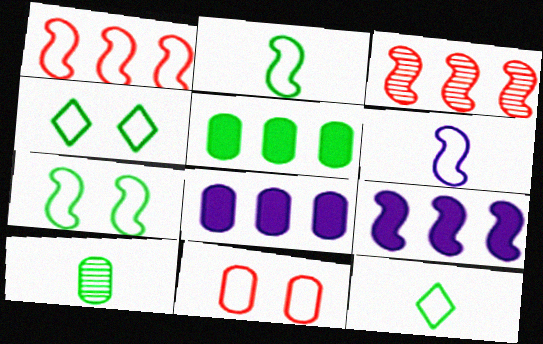[[1, 6, 7], 
[8, 10, 11]]